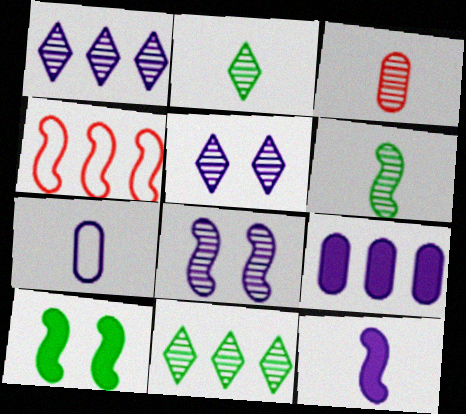[[3, 8, 11], 
[4, 9, 11]]